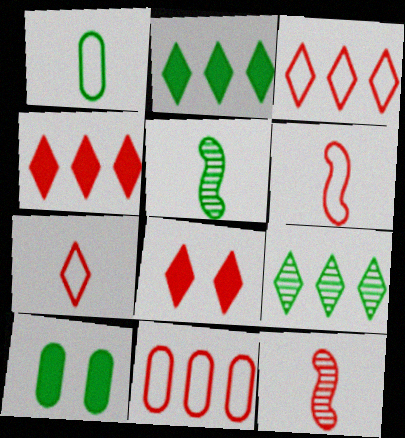[[8, 11, 12]]